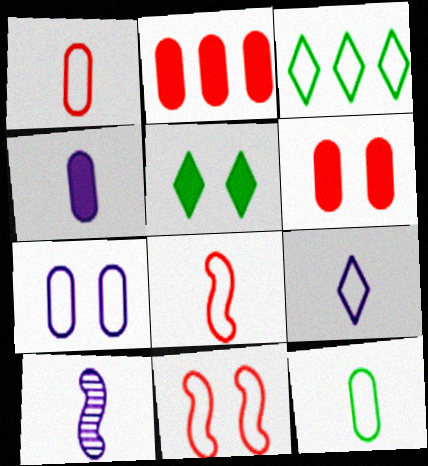[[3, 6, 10], 
[3, 7, 8], 
[4, 9, 10], 
[8, 9, 12]]